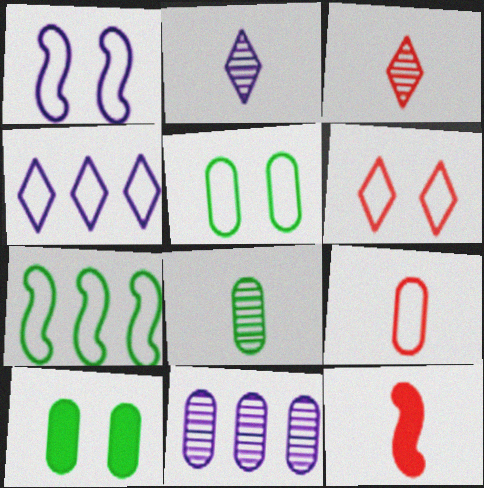[[1, 5, 6], 
[3, 9, 12], 
[9, 10, 11]]